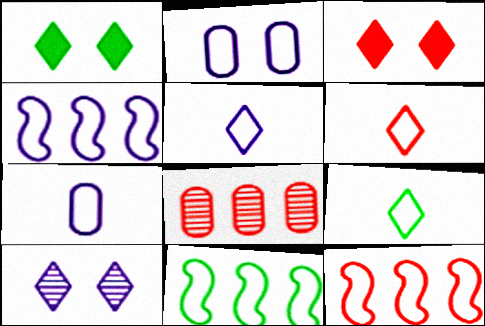[[2, 4, 5], 
[2, 6, 11], 
[2, 9, 12], 
[4, 11, 12], 
[5, 6, 9]]